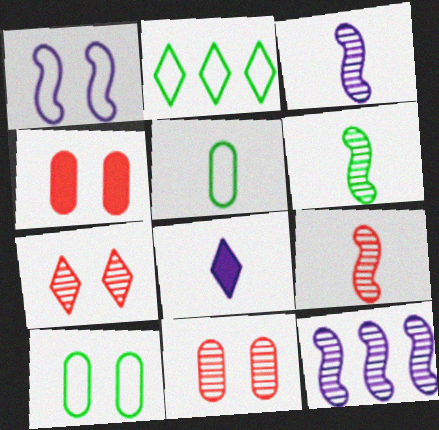[[2, 3, 4], 
[2, 7, 8], 
[3, 6, 9], 
[5, 8, 9]]